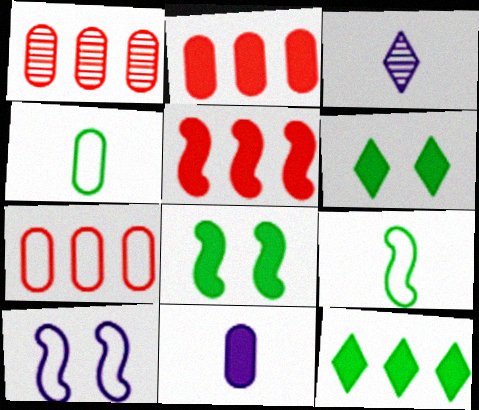[[1, 2, 7], 
[3, 7, 8], 
[5, 6, 11]]